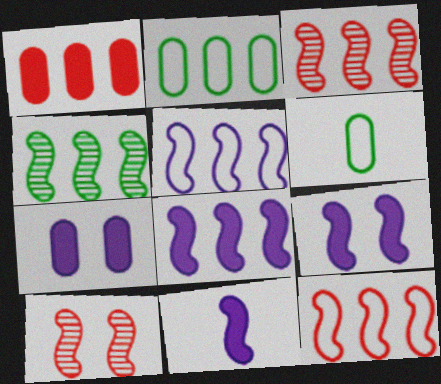[[4, 8, 12], 
[8, 9, 11]]